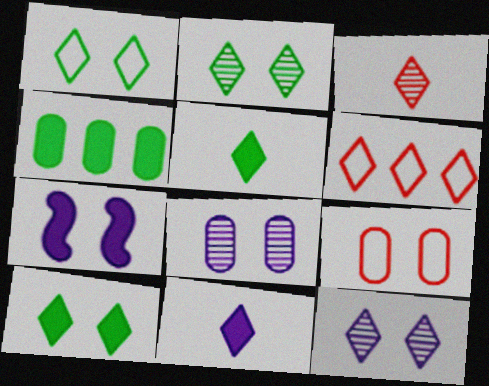[[1, 2, 10], 
[2, 6, 11], 
[2, 7, 9], 
[5, 6, 12]]